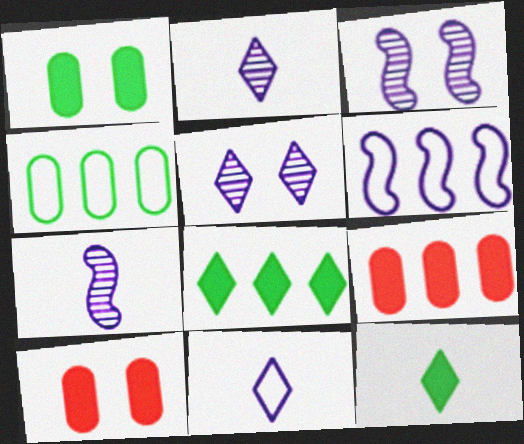[]